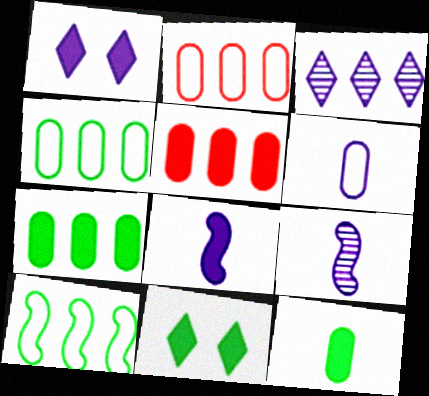[[2, 9, 11], 
[3, 5, 10], 
[5, 8, 11]]